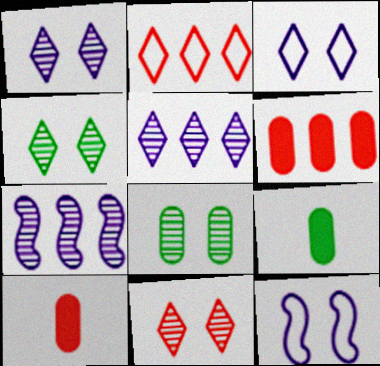[[1, 4, 11]]